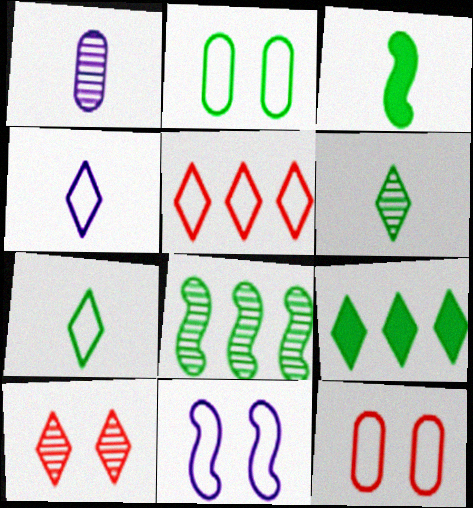[[1, 8, 10], 
[4, 9, 10]]